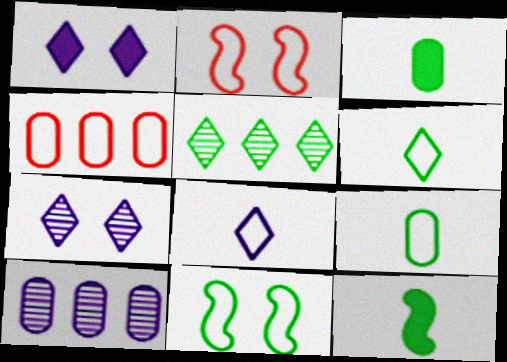[[3, 5, 11], 
[4, 7, 12], 
[4, 8, 11]]